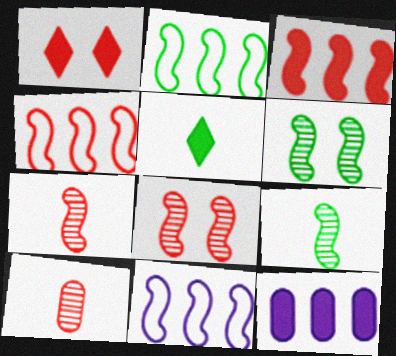[[1, 4, 10], 
[2, 4, 11]]